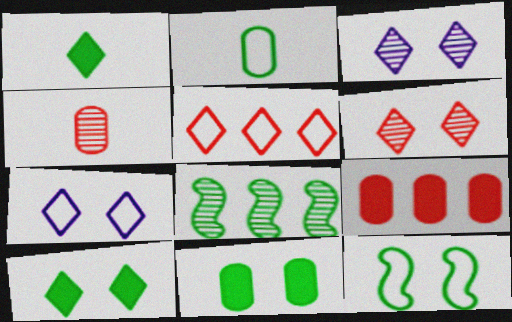[[1, 3, 5], 
[2, 8, 10], 
[3, 4, 8], 
[6, 7, 10]]